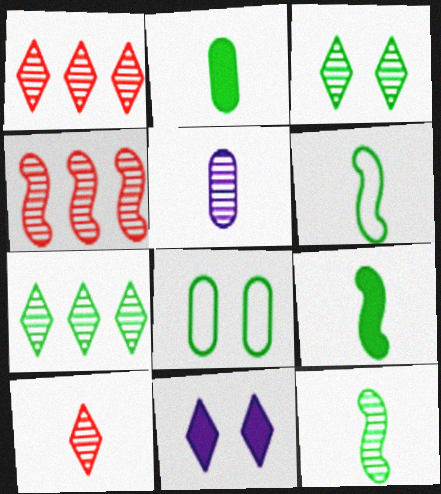[[3, 4, 5], 
[5, 10, 12], 
[6, 9, 12], 
[7, 8, 9]]